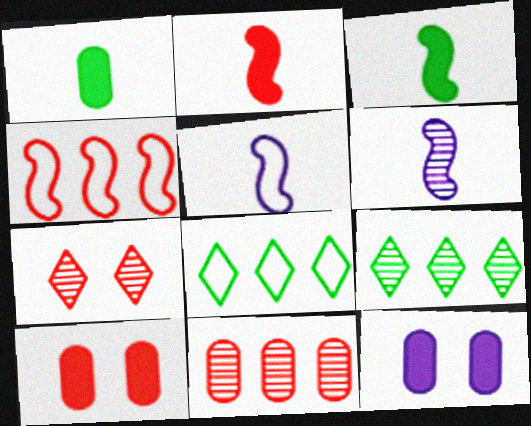[[5, 9, 10], 
[6, 8, 10]]